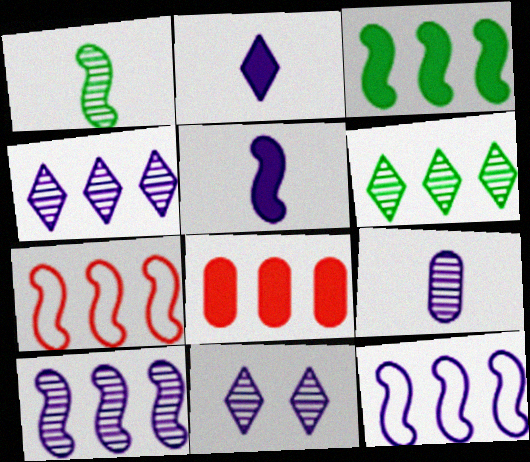[[3, 7, 10], 
[6, 8, 12], 
[9, 10, 11]]